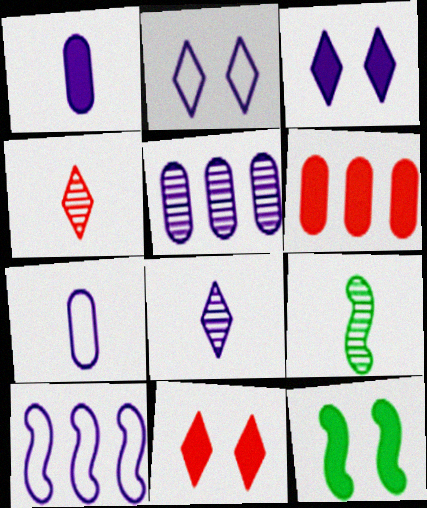[[2, 6, 9], 
[2, 7, 10]]